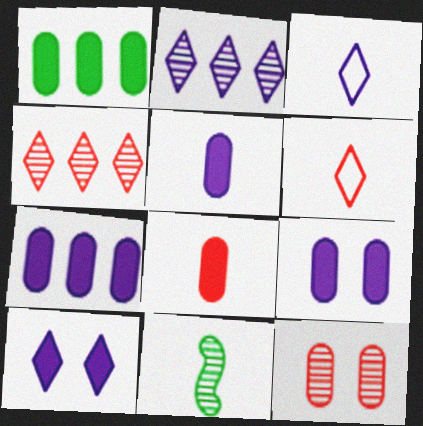[[1, 8, 9], 
[2, 3, 10], 
[2, 11, 12], 
[3, 8, 11], 
[5, 6, 11], 
[5, 7, 9]]